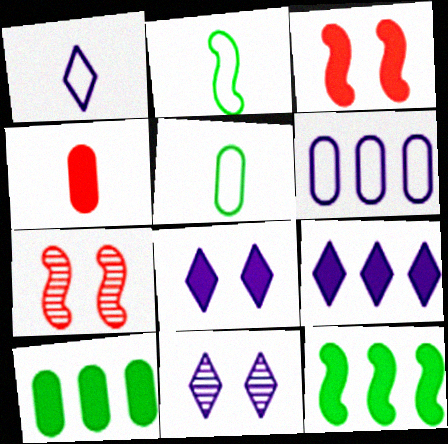[[1, 7, 10], 
[1, 9, 11], 
[4, 8, 12], 
[5, 7, 9]]